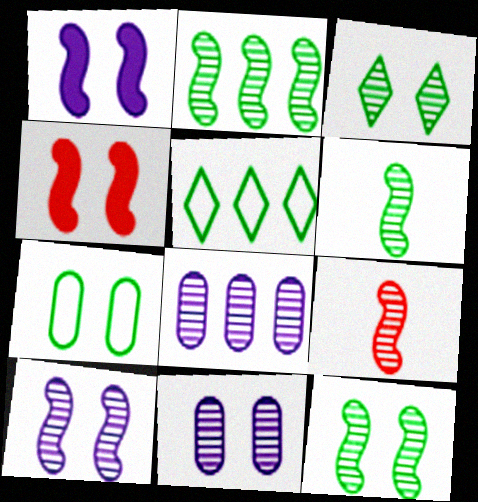[[2, 6, 12], 
[2, 9, 10], 
[3, 8, 9]]